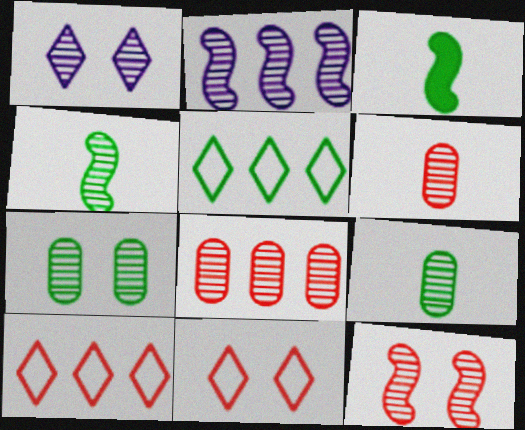[[1, 4, 8], 
[1, 7, 12], 
[2, 4, 12], 
[3, 5, 7]]